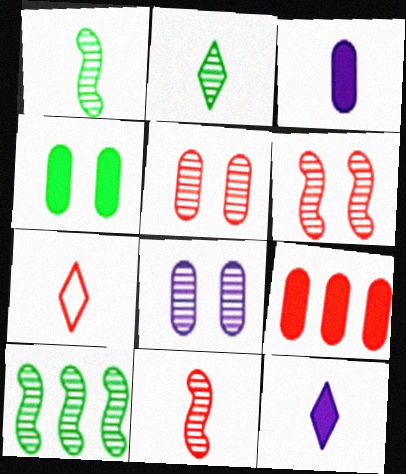[[1, 3, 7], 
[2, 7, 12], 
[3, 4, 9], 
[6, 7, 9]]